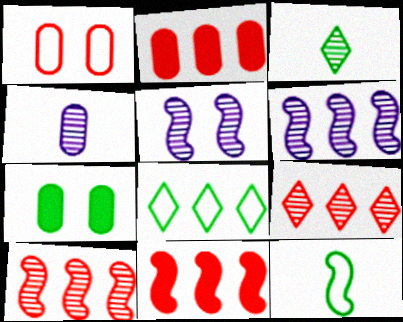[[2, 6, 8], 
[5, 11, 12]]